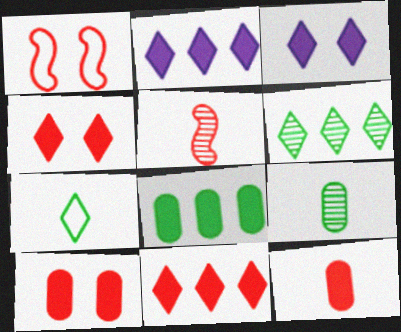[[1, 2, 9]]